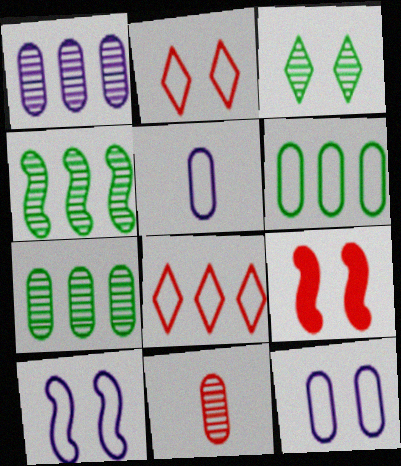[[3, 9, 12], 
[8, 9, 11]]